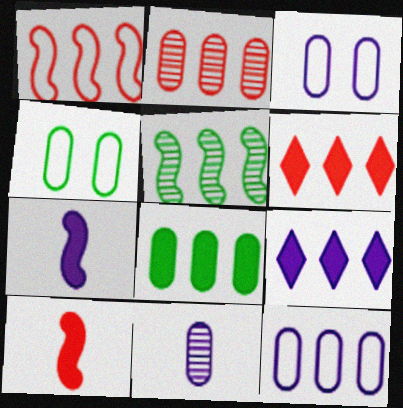[[1, 2, 6], 
[2, 8, 12], 
[5, 6, 12]]